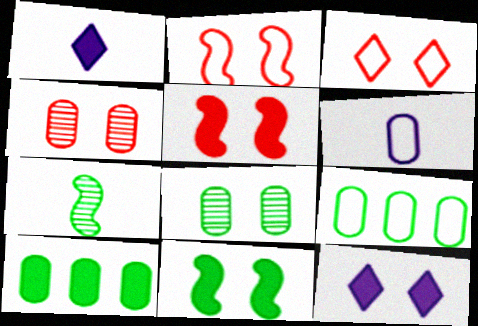[[1, 5, 10], 
[2, 8, 12], 
[3, 4, 5], 
[4, 6, 10]]